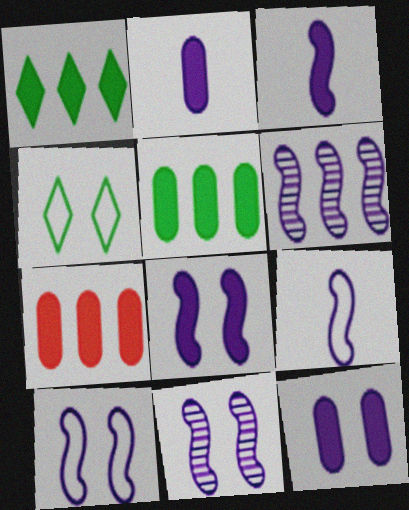[[3, 6, 10], 
[6, 8, 9], 
[8, 10, 11]]